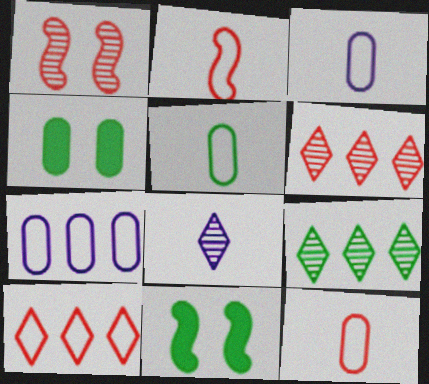[[3, 5, 12], 
[3, 6, 11], 
[5, 9, 11]]